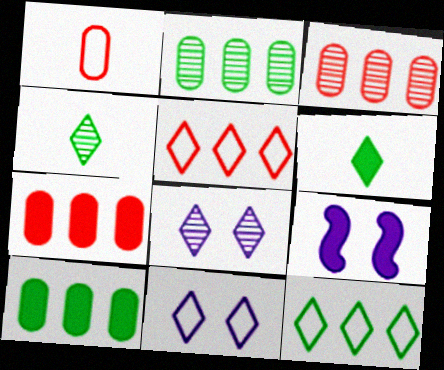[[5, 6, 8], 
[6, 7, 9]]